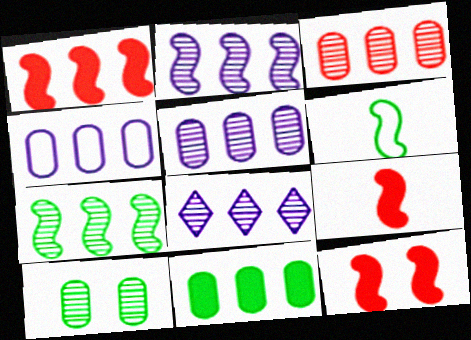[[1, 9, 12], 
[2, 5, 8], 
[2, 6, 12], 
[3, 4, 11], 
[3, 7, 8]]